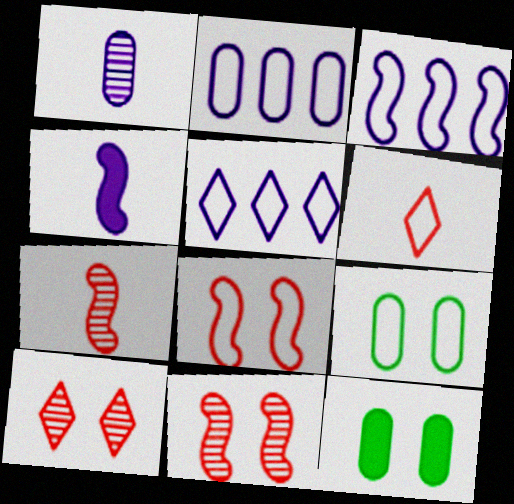[[2, 3, 5], 
[3, 6, 9], 
[5, 7, 12]]